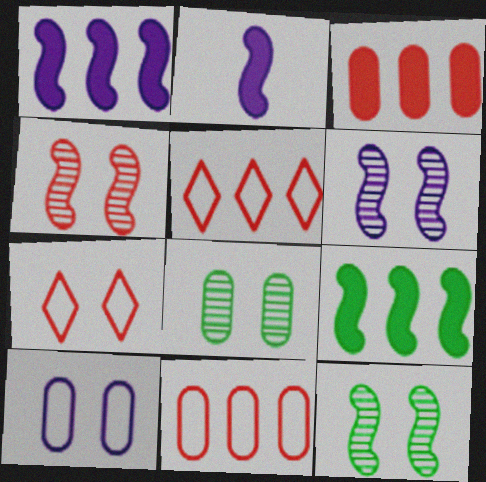[[2, 5, 8], 
[4, 6, 12]]